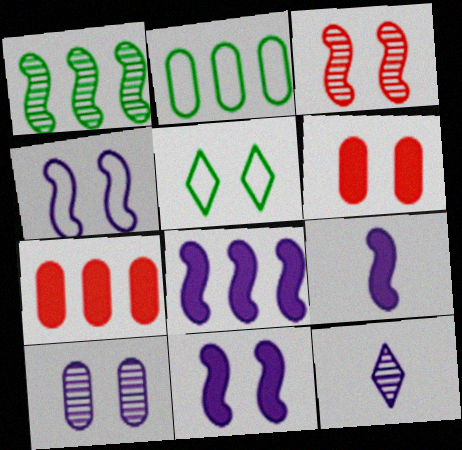[[8, 9, 11]]